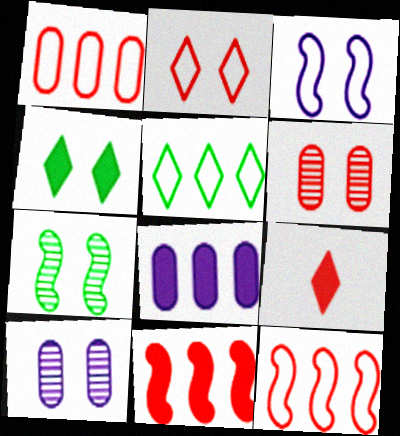[[3, 4, 6], 
[6, 9, 12]]